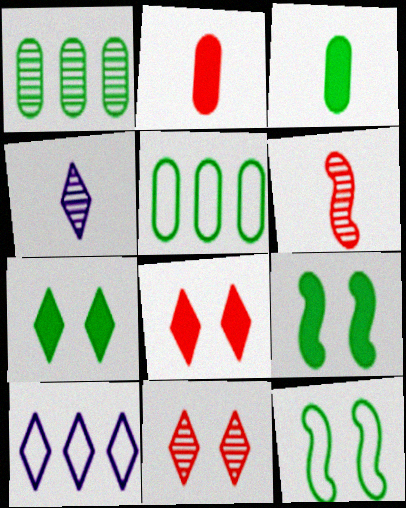[]